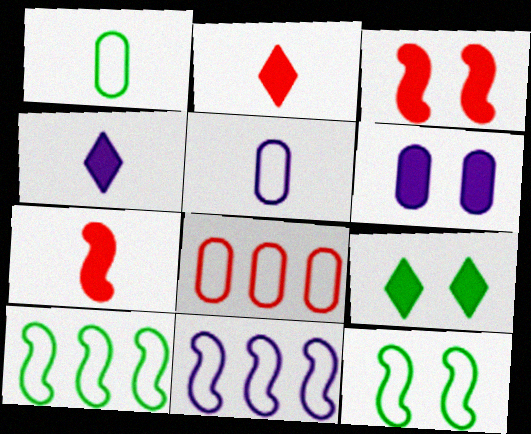[[3, 6, 9]]